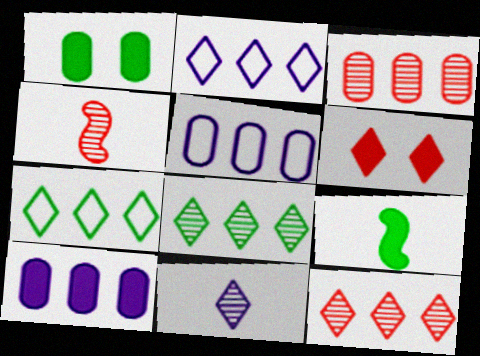[[1, 2, 4], 
[6, 7, 11], 
[6, 9, 10]]